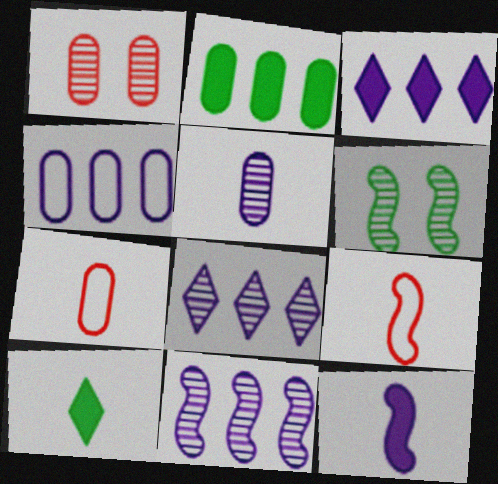[[3, 4, 11], 
[3, 6, 7], 
[5, 9, 10]]